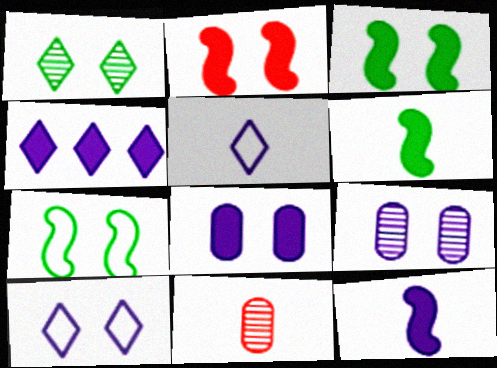[[4, 7, 11], 
[4, 8, 12], 
[5, 6, 11]]